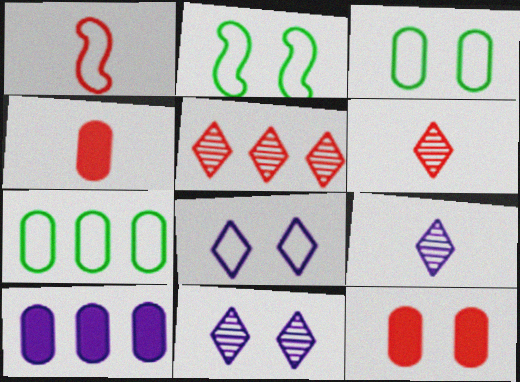[[1, 4, 6], 
[1, 5, 12], 
[1, 7, 8], 
[2, 6, 10], 
[2, 11, 12]]